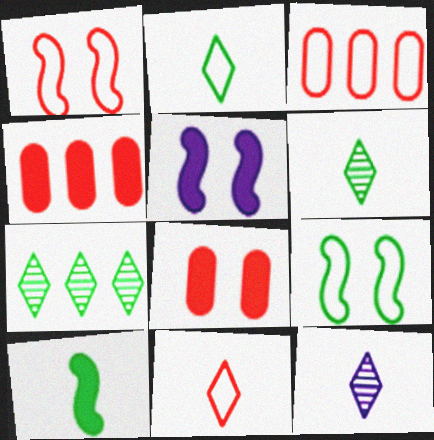[[1, 3, 11], 
[3, 5, 6], 
[4, 9, 12]]